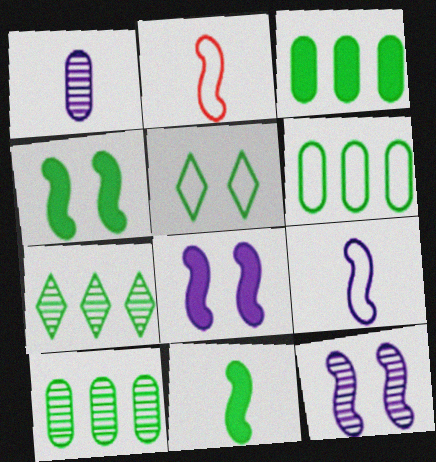[[3, 6, 10], 
[5, 10, 11]]